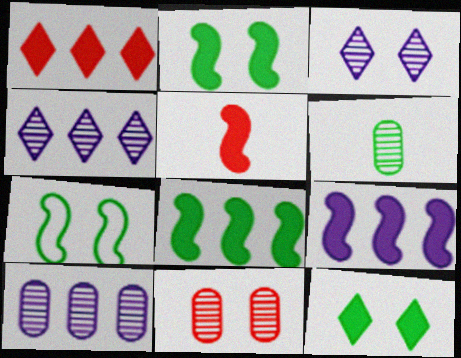[[2, 5, 9], 
[6, 10, 11]]